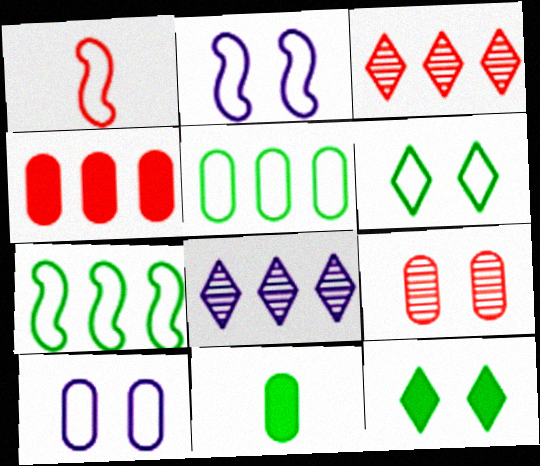[[1, 2, 7], 
[2, 3, 11], 
[2, 9, 12], 
[4, 7, 8]]